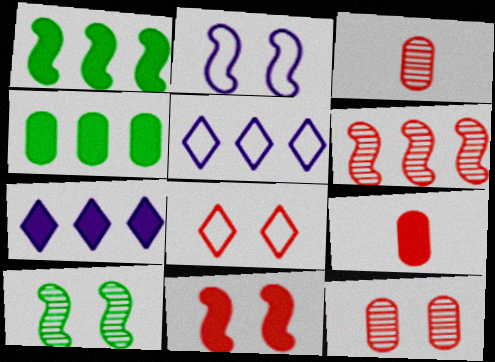[[2, 10, 11], 
[4, 5, 6], 
[5, 9, 10], 
[6, 8, 9], 
[8, 11, 12]]